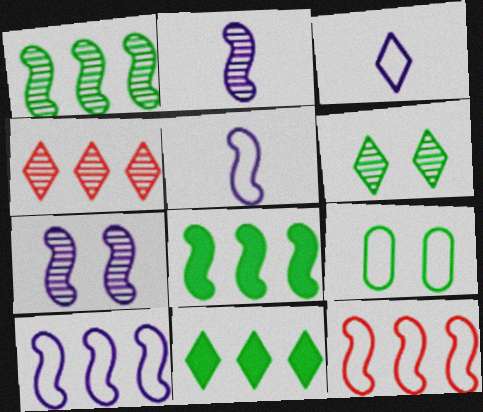[[3, 9, 12]]